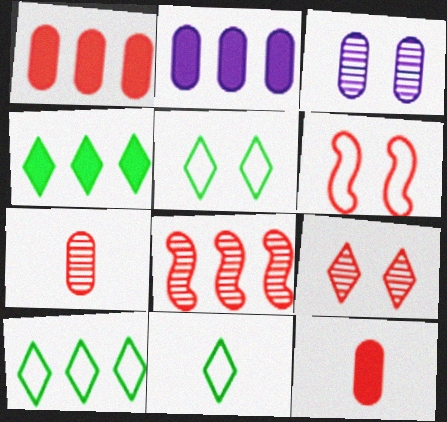[[2, 8, 10], 
[5, 10, 11], 
[7, 8, 9]]